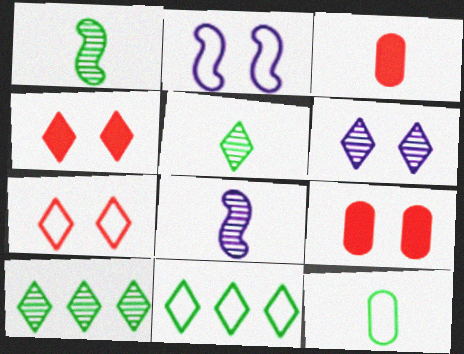[[2, 3, 10], 
[8, 9, 11]]